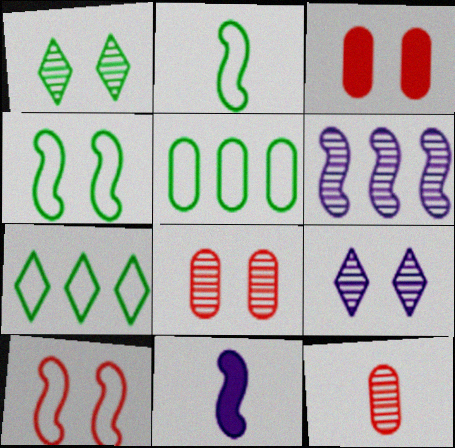[[1, 6, 12], 
[3, 4, 9], 
[7, 8, 11]]